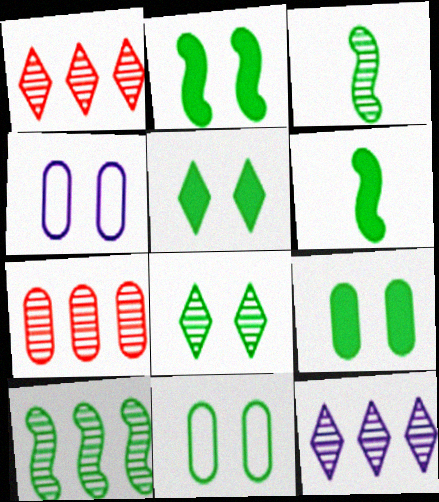[[1, 4, 6], 
[2, 5, 9], 
[2, 8, 11], 
[7, 10, 12]]